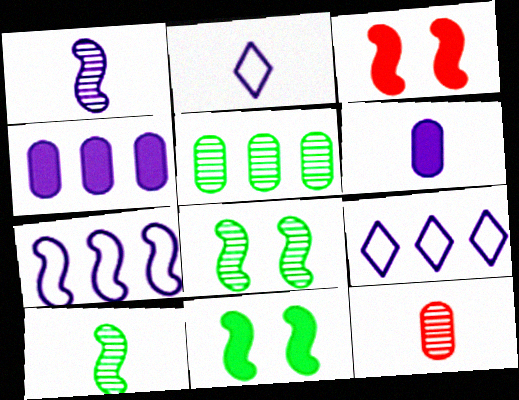[[1, 2, 6], 
[2, 3, 5], 
[3, 7, 10], 
[9, 11, 12]]